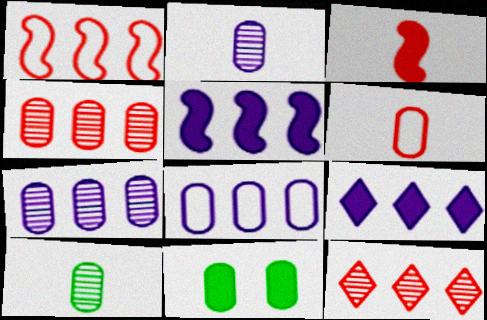[[3, 9, 11], 
[6, 7, 11]]